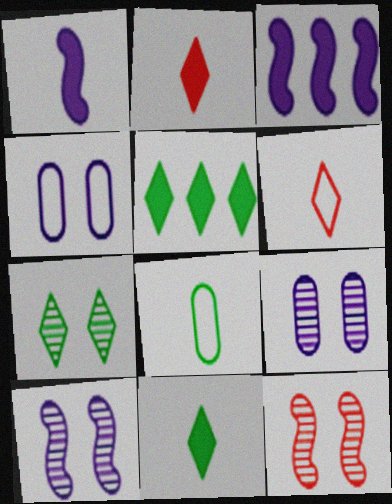[[7, 9, 12]]